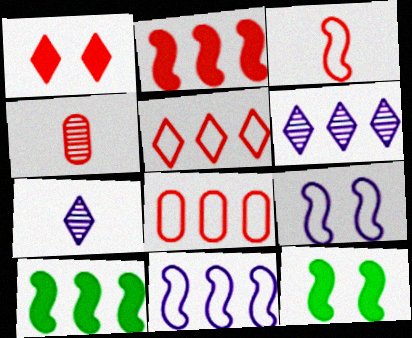[[6, 8, 10], 
[7, 8, 12]]